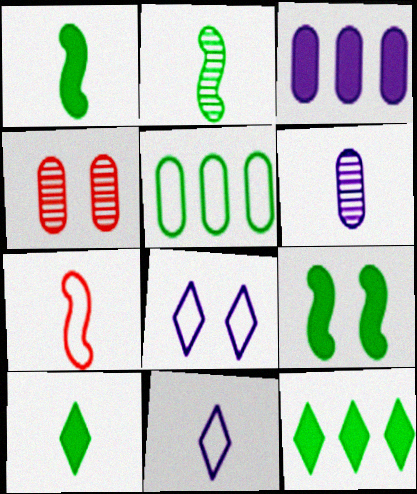[[4, 8, 9], 
[5, 7, 8], 
[6, 7, 10]]